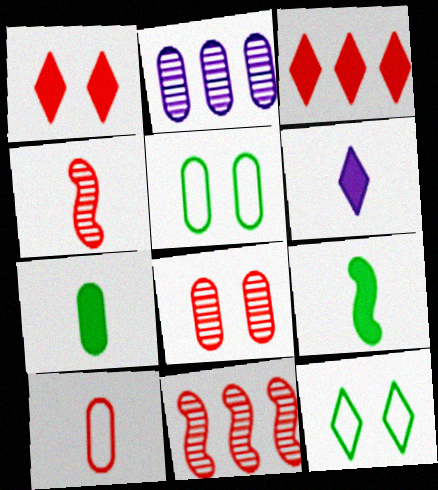[[1, 10, 11], 
[5, 6, 11]]